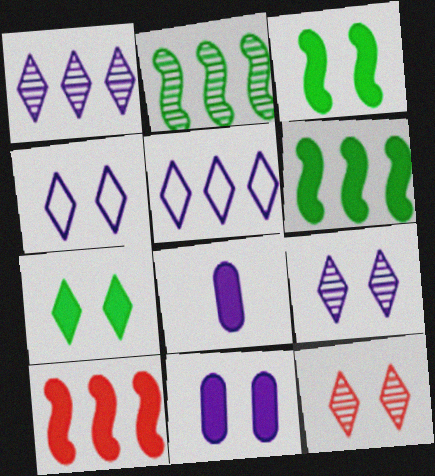[[4, 7, 12], 
[7, 8, 10]]